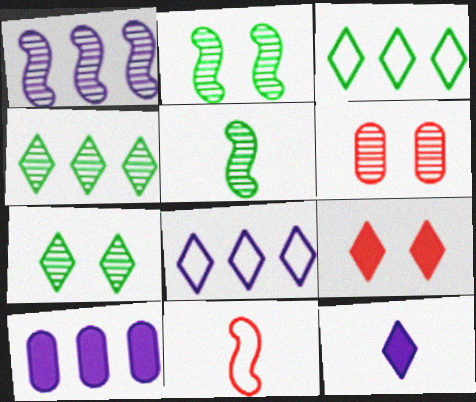[[1, 8, 10], 
[7, 10, 11]]